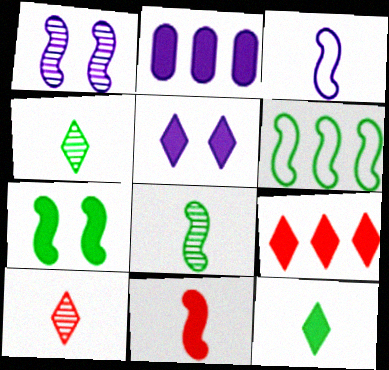[[1, 6, 11], 
[3, 8, 11], 
[5, 9, 12], 
[6, 7, 8]]